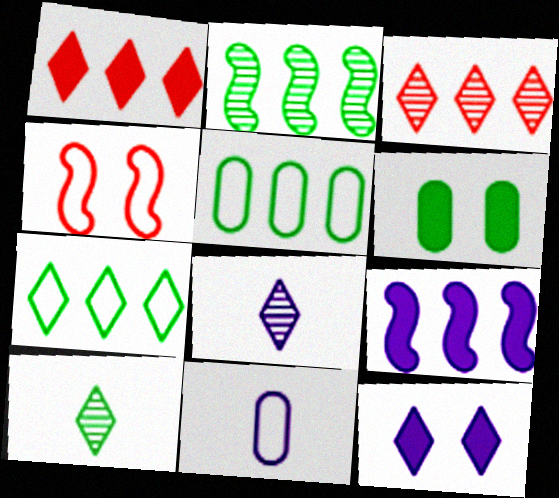[[3, 5, 9], 
[4, 7, 11]]